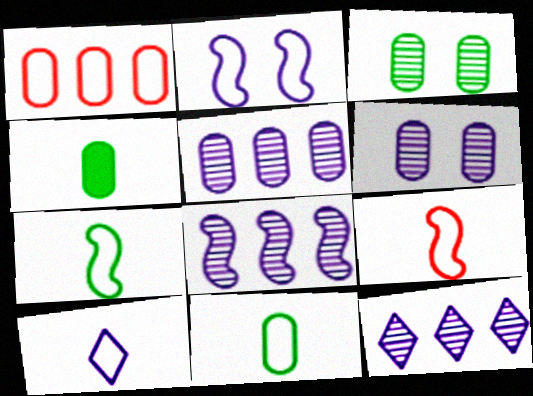[[1, 4, 6], 
[5, 8, 12], 
[9, 10, 11]]